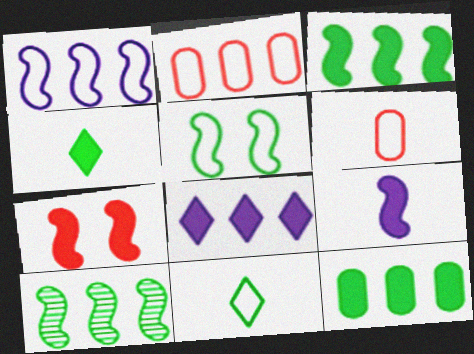[[2, 8, 10], 
[3, 7, 9]]